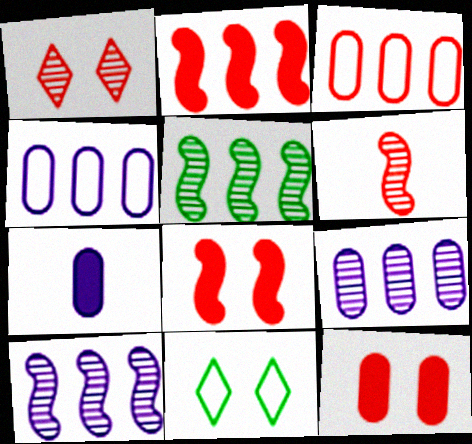[]